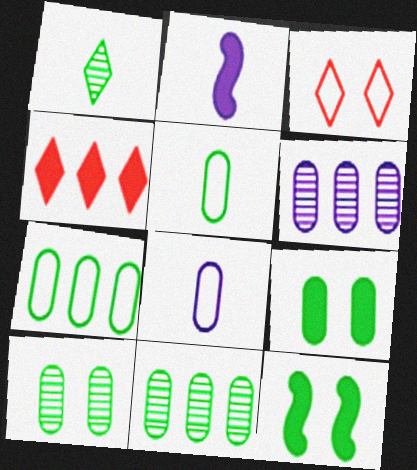[[1, 7, 12], 
[2, 3, 11], 
[2, 4, 9], 
[5, 9, 11]]